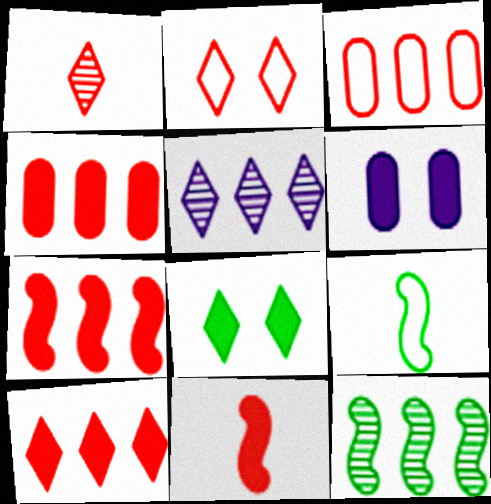[[1, 2, 10], 
[4, 7, 10]]